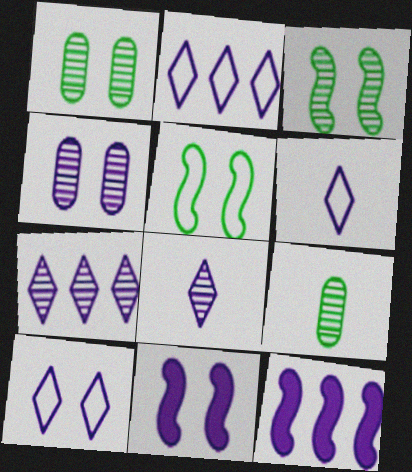[[2, 6, 10], 
[4, 6, 12], 
[4, 10, 11]]